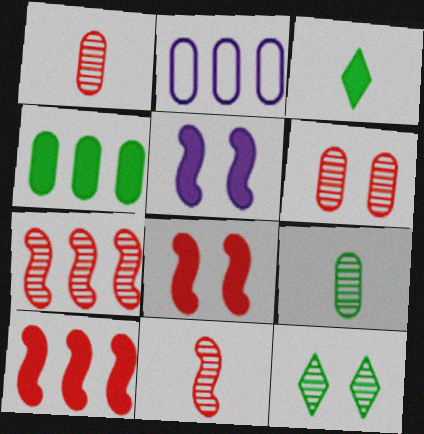[]